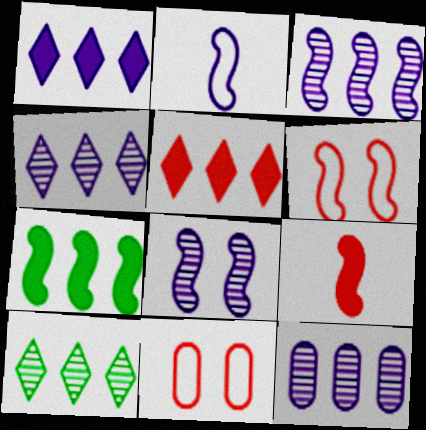[[3, 4, 12]]